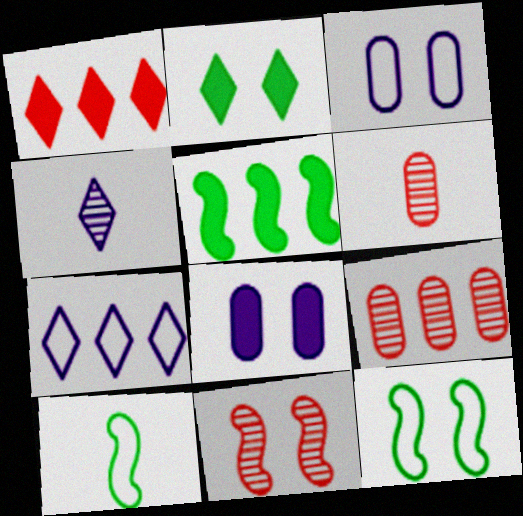[[2, 3, 11], 
[5, 7, 9]]